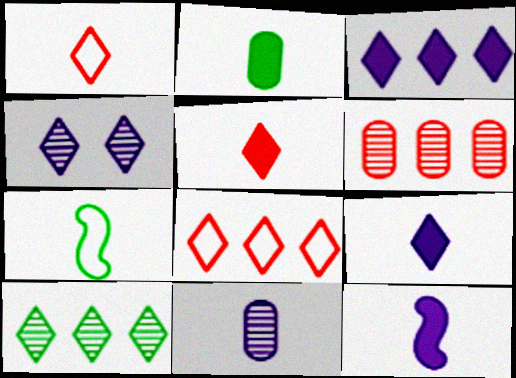[[2, 5, 12], 
[3, 8, 10], 
[5, 7, 11]]